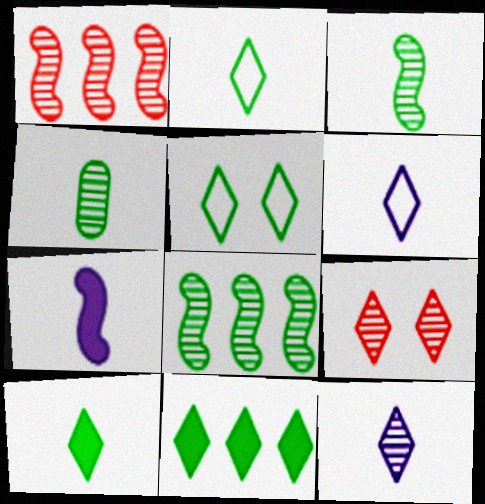[[6, 9, 11]]